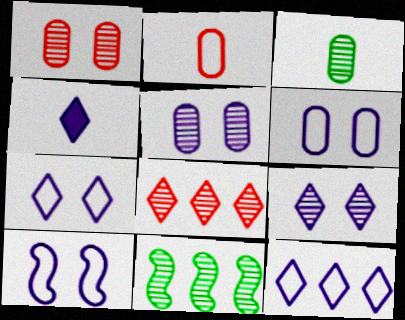[[4, 9, 12], 
[6, 7, 10]]